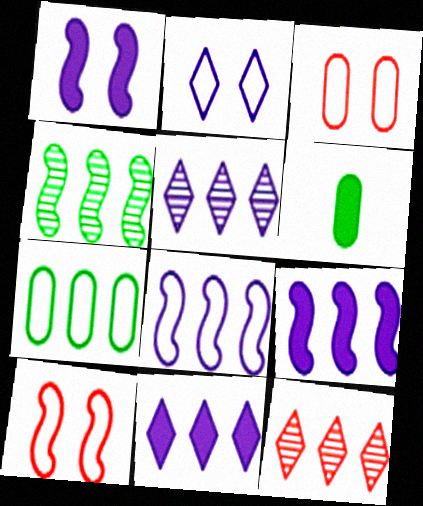[[5, 6, 10], 
[7, 9, 12]]